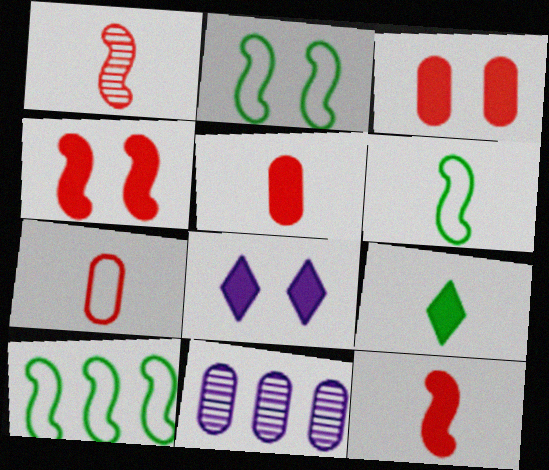[[2, 6, 10]]